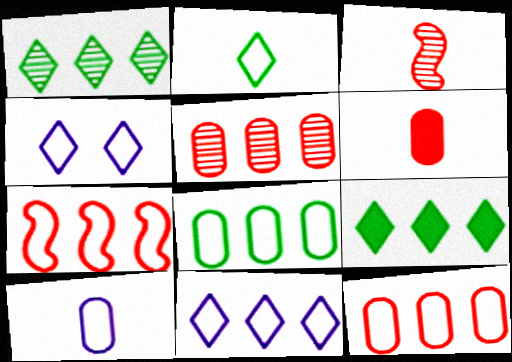[[7, 8, 11]]